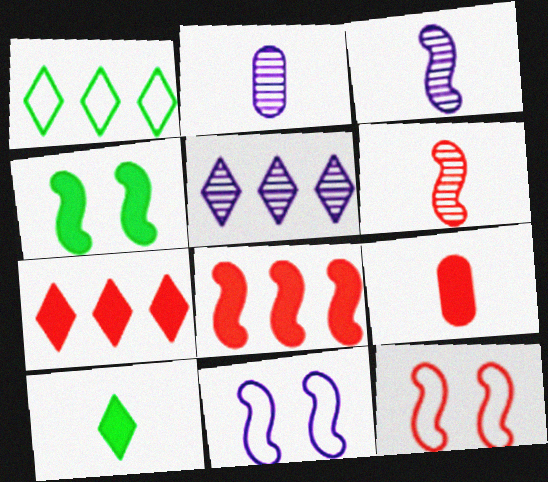[[1, 5, 7], 
[6, 8, 12]]